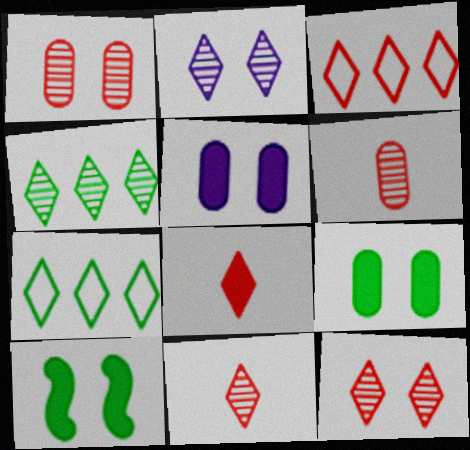[[2, 4, 11], 
[2, 7, 8], 
[3, 8, 12]]